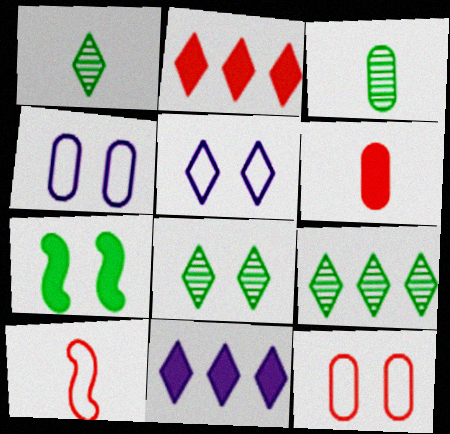[[1, 2, 5], 
[1, 8, 9], 
[6, 7, 11]]